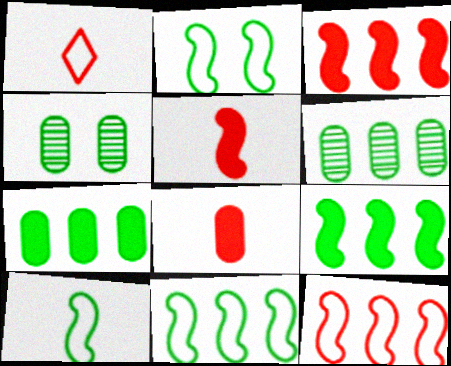[[2, 10, 11]]